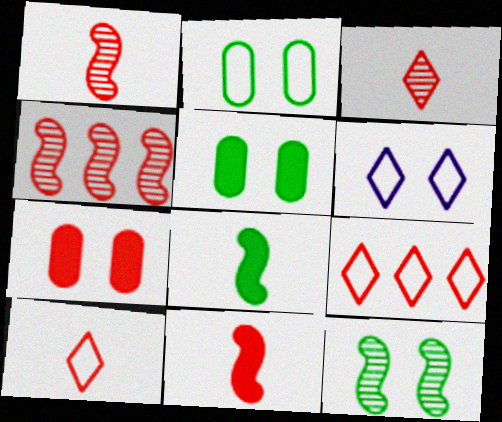[[1, 7, 9], 
[4, 7, 10], 
[6, 7, 12]]